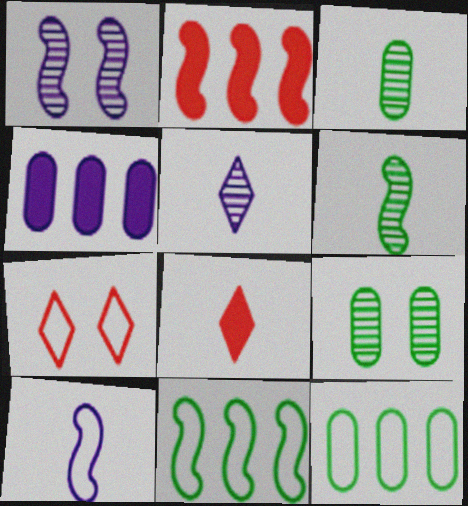[[1, 8, 12], 
[3, 8, 10], 
[4, 6, 7], 
[7, 10, 12]]